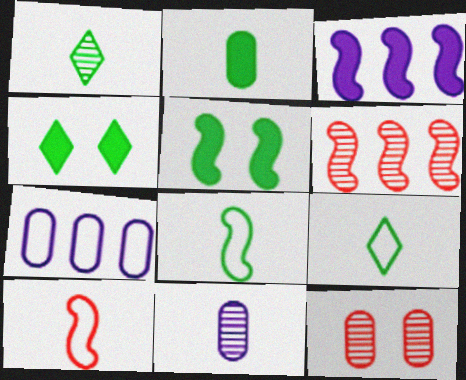[[1, 2, 8], 
[2, 7, 12], 
[3, 9, 12]]